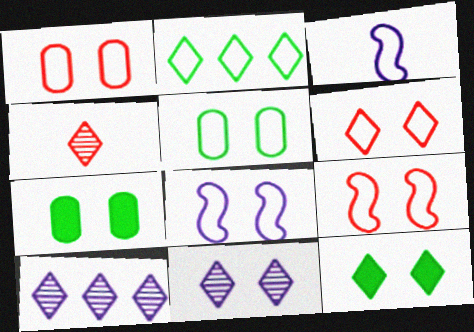[[1, 2, 3], 
[1, 6, 9], 
[5, 6, 8], 
[6, 11, 12], 
[7, 9, 11]]